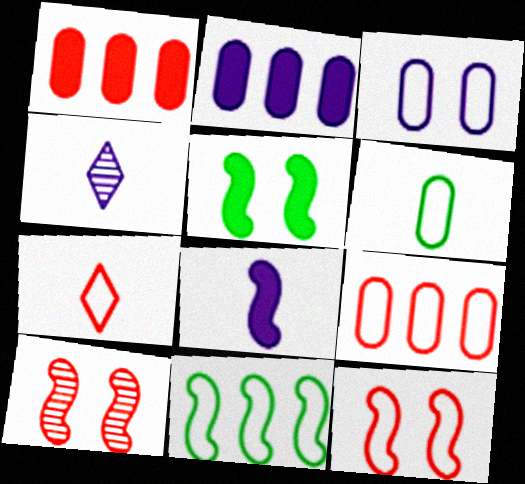[[1, 7, 10], 
[3, 6, 9], 
[3, 7, 11], 
[4, 5, 9], 
[7, 9, 12], 
[8, 10, 11]]